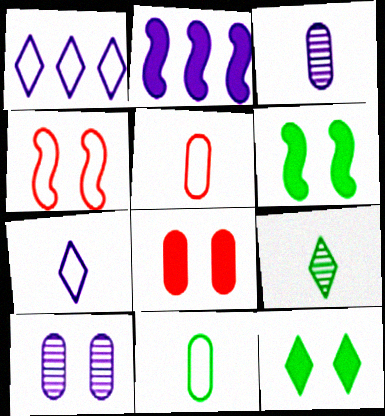[[1, 4, 11], 
[2, 7, 10], 
[4, 10, 12]]